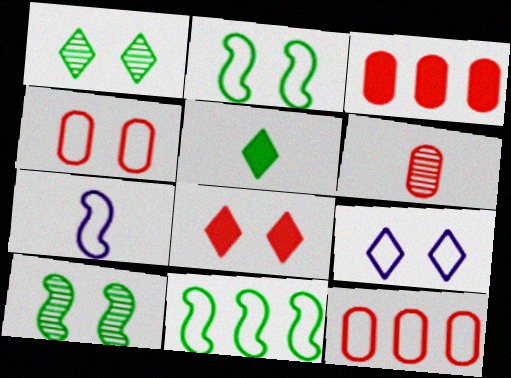[[1, 3, 7], 
[1, 8, 9], 
[2, 4, 9], 
[3, 4, 6], 
[5, 6, 7]]